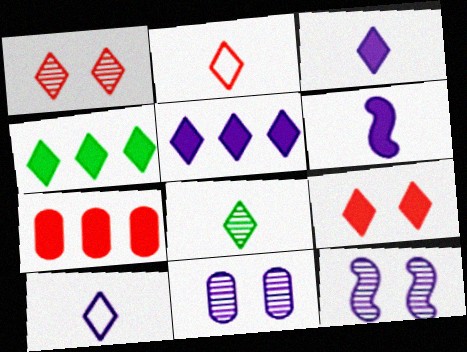[[1, 4, 10], 
[2, 3, 8], 
[3, 4, 9]]